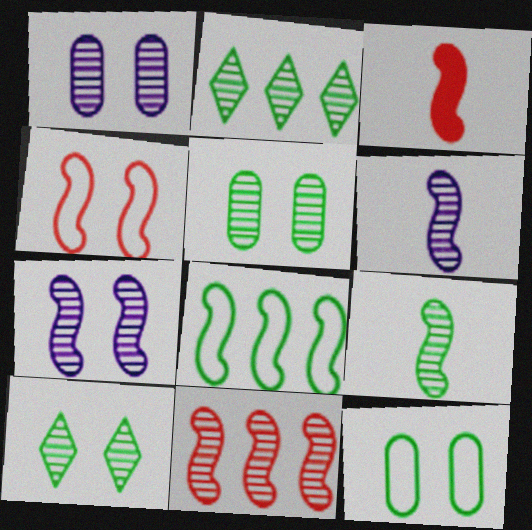[[2, 5, 9], 
[3, 4, 11], 
[3, 7, 8], 
[7, 9, 11]]